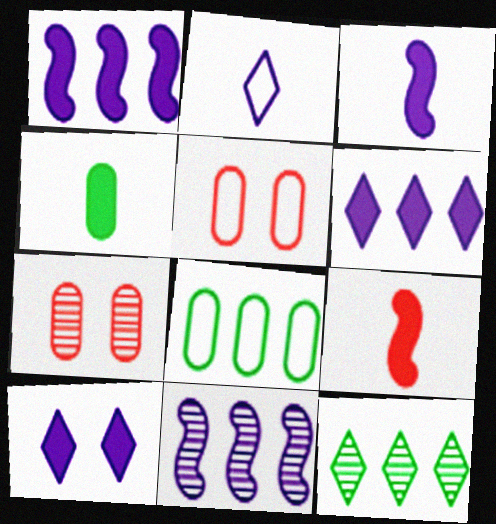[[3, 5, 12]]